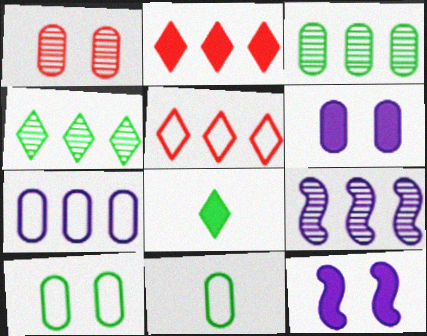[[1, 6, 10]]